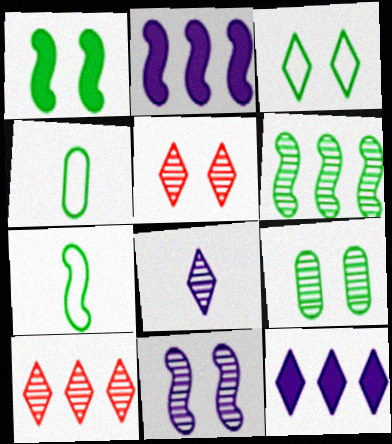[[1, 3, 9], 
[1, 6, 7], 
[2, 4, 5], 
[5, 9, 11]]